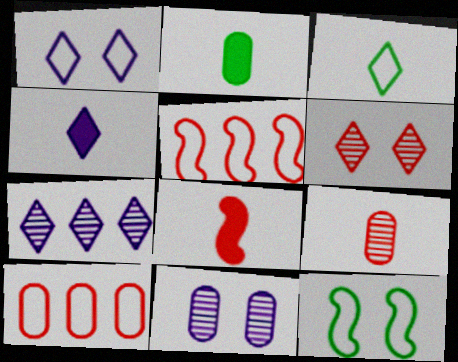[[1, 4, 7], 
[2, 4, 8], 
[2, 10, 11], 
[6, 8, 10]]